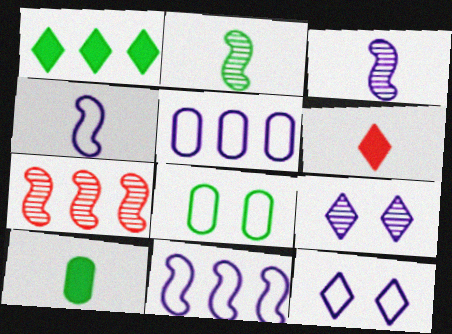[[1, 2, 8], 
[1, 5, 7], 
[4, 5, 12], 
[7, 10, 12]]